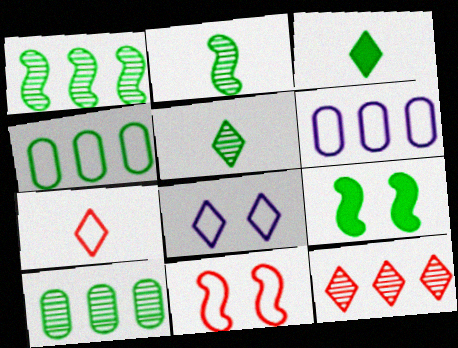[[3, 8, 12], 
[4, 5, 9]]